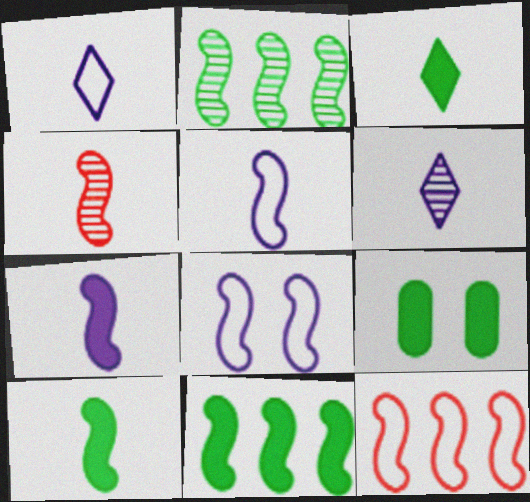[[3, 9, 11], 
[4, 5, 10], 
[4, 8, 11], 
[6, 9, 12]]